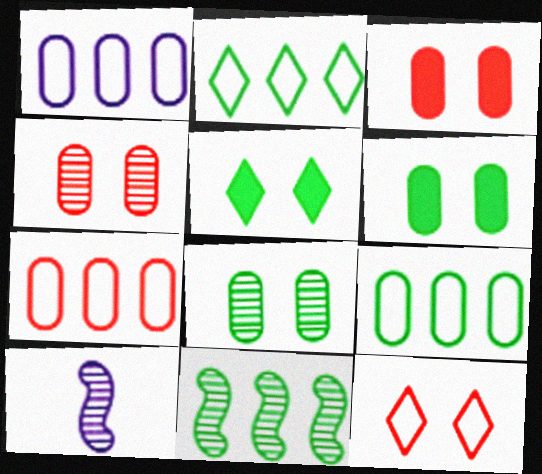[[1, 7, 9], 
[2, 3, 10], 
[5, 7, 10]]